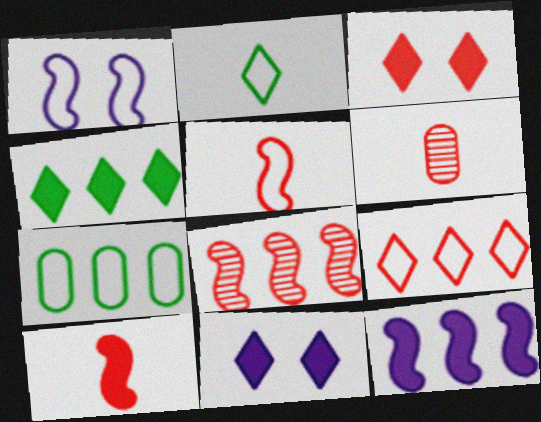[[1, 4, 6]]